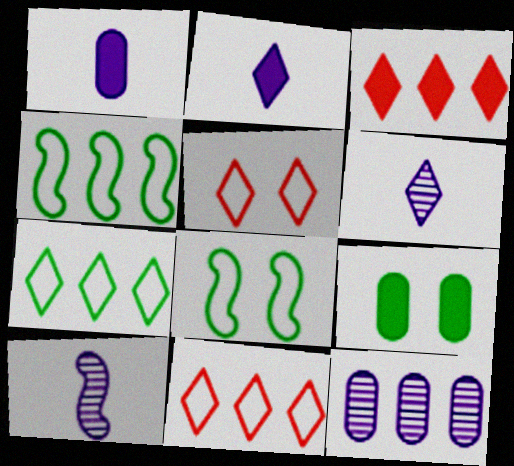[[3, 4, 12], 
[9, 10, 11]]